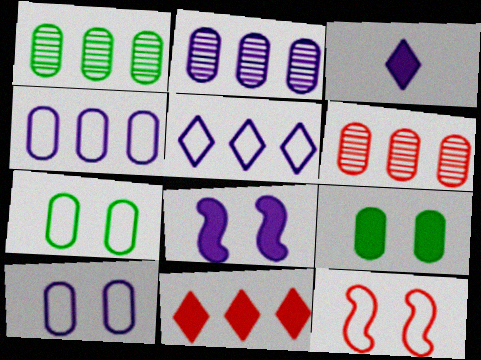[[1, 2, 6], 
[1, 3, 12]]